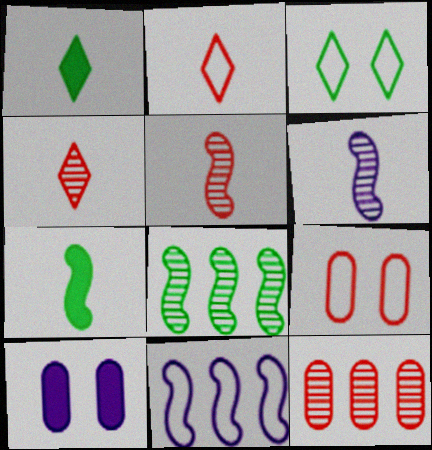[[2, 8, 10]]